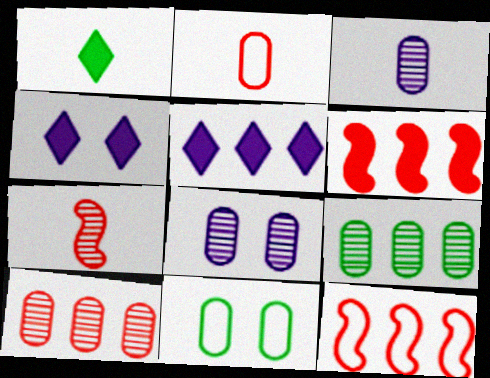[[1, 8, 12], 
[5, 7, 11], 
[5, 9, 12]]